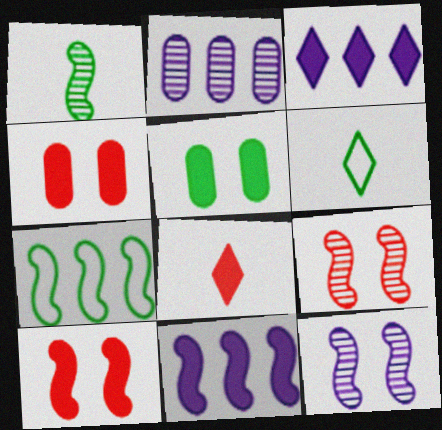[[2, 6, 10], 
[5, 8, 11]]